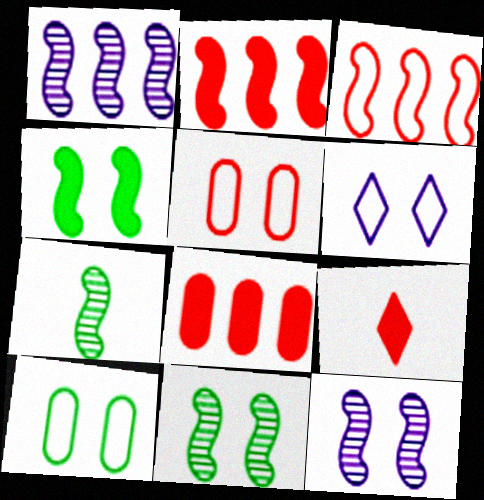[[1, 9, 10], 
[6, 7, 8]]